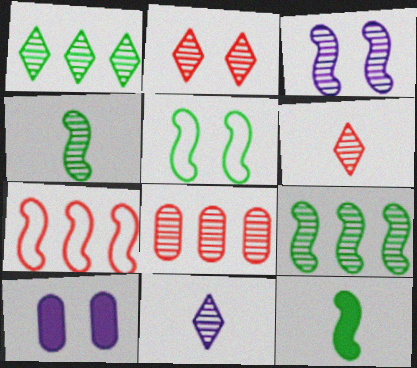[[1, 2, 11], 
[2, 5, 10], 
[3, 7, 12], 
[5, 9, 12]]